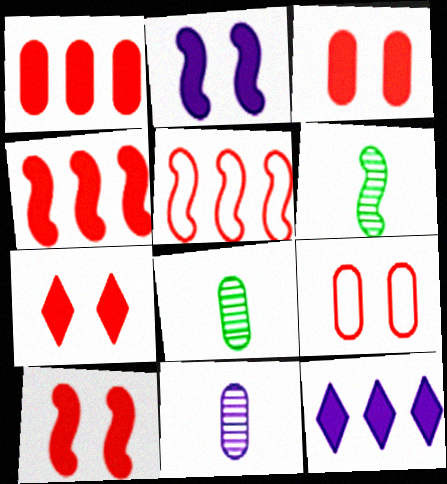[[2, 5, 6], 
[3, 7, 10], 
[6, 9, 12]]